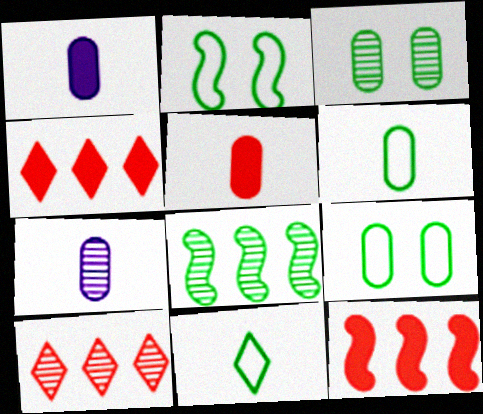[[1, 2, 10], 
[2, 4, 7], 
[5, 6, 7]]